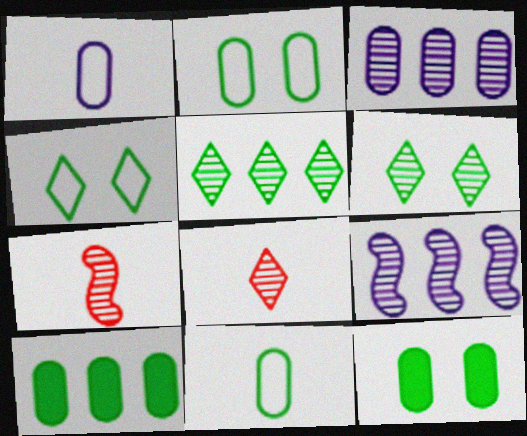[[3, 6, 7]]